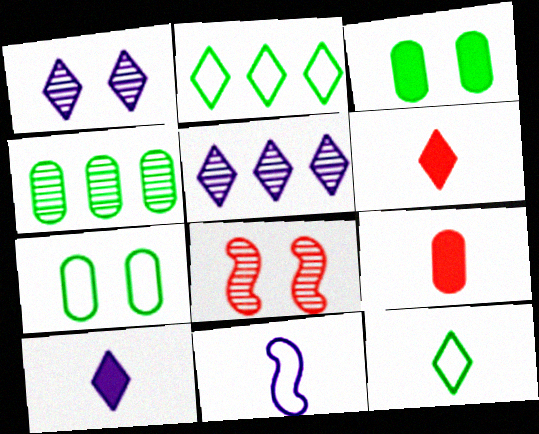[[1, 2, 6]]